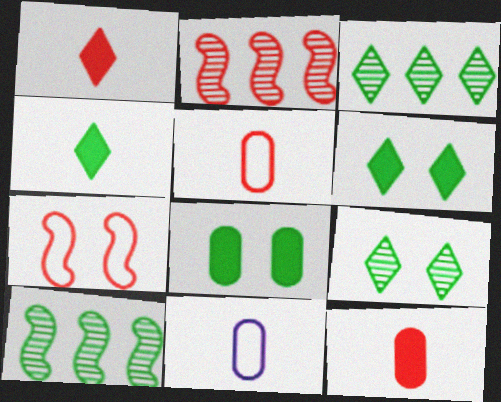[[2, 6, 11]]